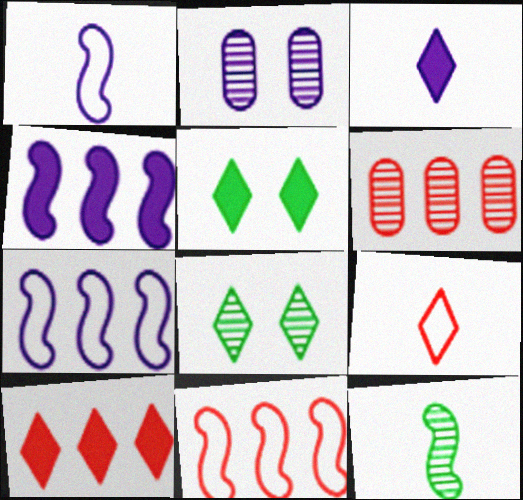[[1, 5, 6], 
[2, 3, 7], 
[3, 5, 10], 
[6, 10, 11]]